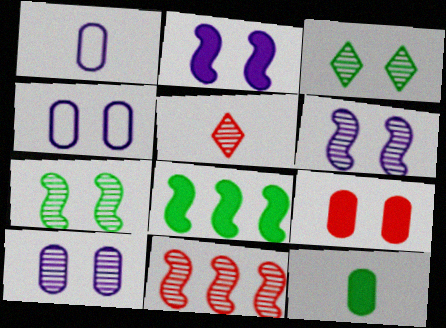[[4, 5, 8]]